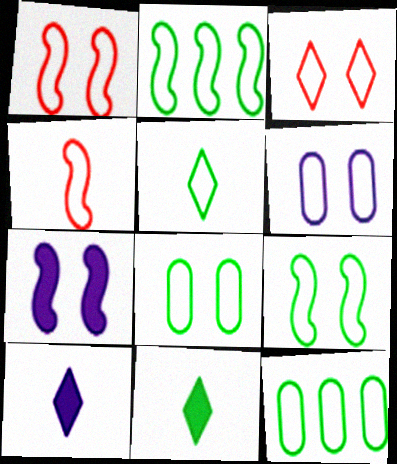[[2, 5, 8], 
[3, 6, 9], 
[5, 9, 12]]